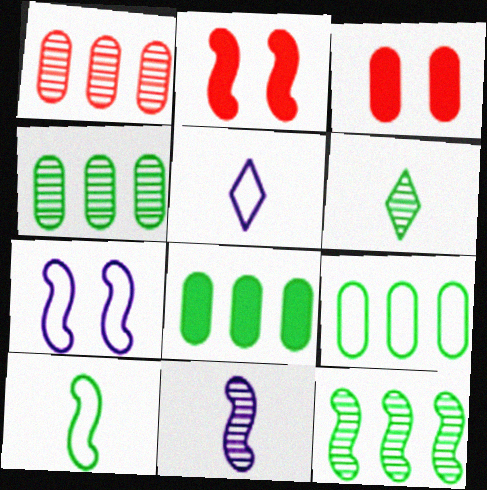[[2, 4, 5], 
[3, 5, 12], 
[4, 8, 9]]